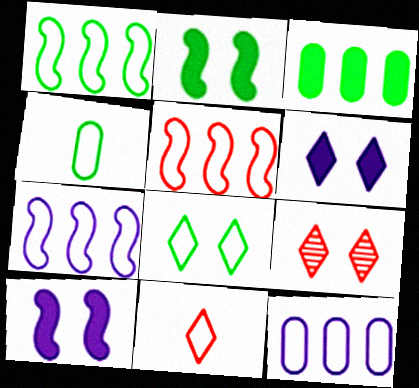[[1, 4, 8], 
[1, 5, 7], 
[6, 8, 9]]